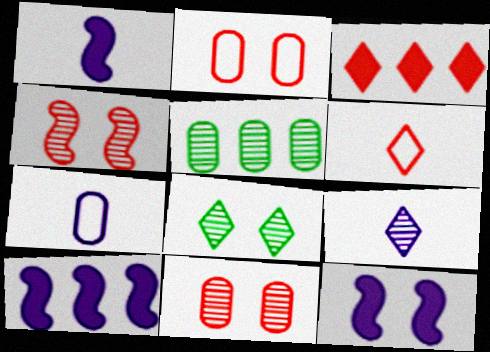[[1, 7, 9], 
[1, 10, 12], 
[2, 8, 12], 
[4, 5, 9], 
[5, 6, 12]]